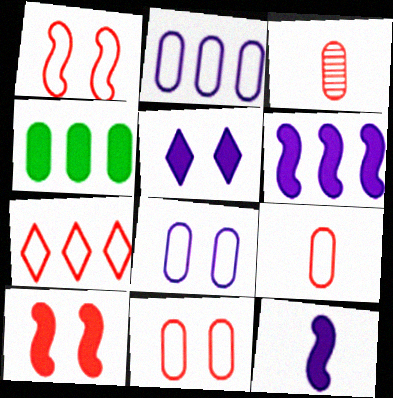[[1, 7, 9], 
[3, 4, 8], 
[3, 7, 10]]